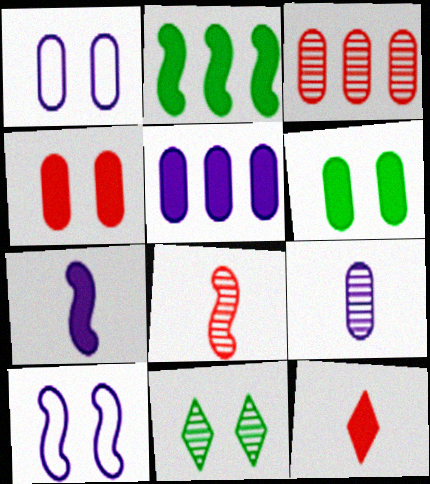[[1, 5, 9], 
[2, 8, 10], 
[4, 10, 11]]